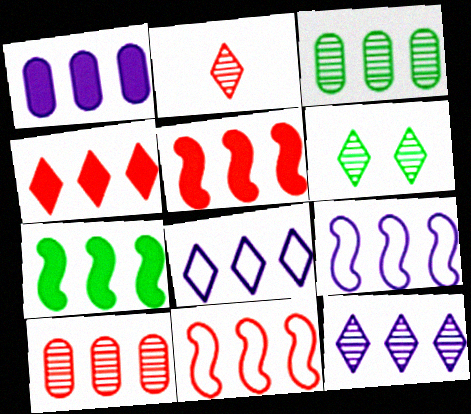[[1, 4, 7], 
[1, 9, 12], 
[2, 6, 12], 
[3, 4, 9], 
[3, 5, 8], 
[4, 10, 11], 
[7, 8, 10]]